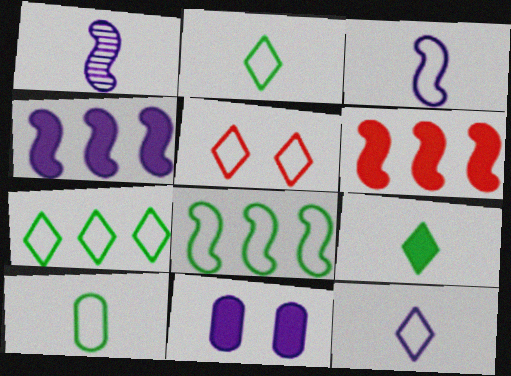[[5, 7, 12], 
[6, 9, 11]]